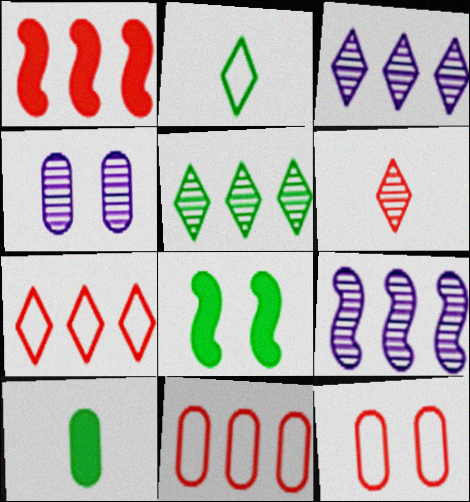[[1, 2, 4], 
[1, 6, 12], 
[4, 10, 11]]